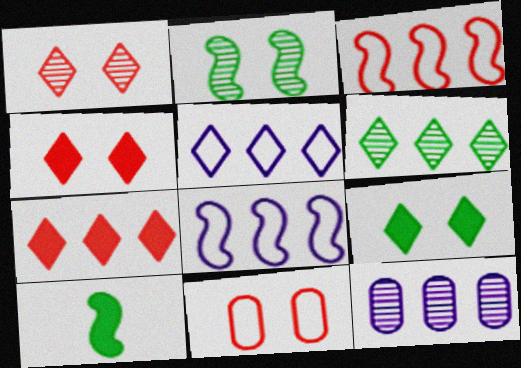[[5, 6, 7]]